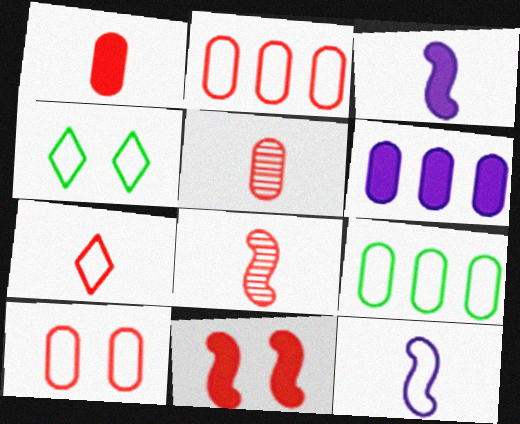[[1, 7, 8], 
[2, 4, 12], 
[4, 6, 8]]